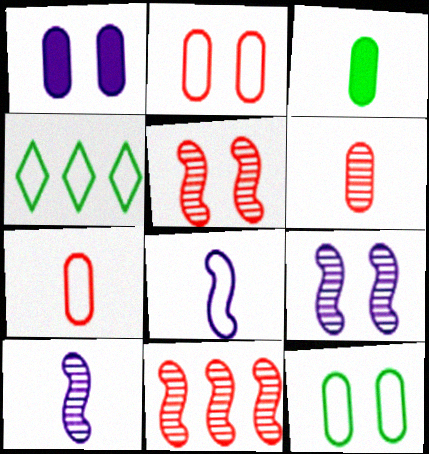[[2, 4, 8]]